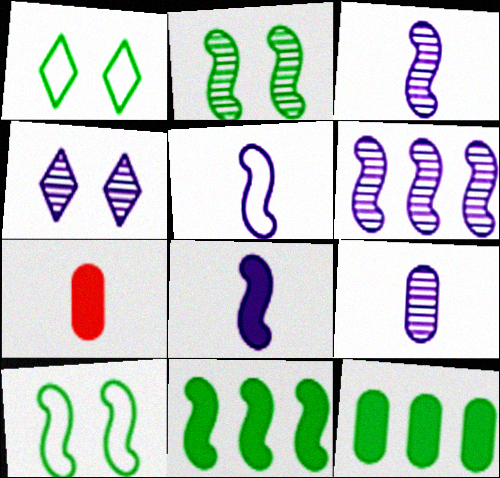[[1, 6, 7], 
[3, 5, 8], 
[4, 6, 9]]